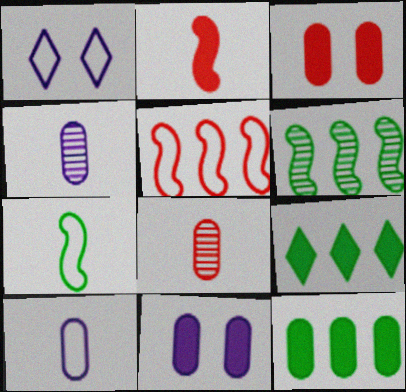[[2, 9, 11]]